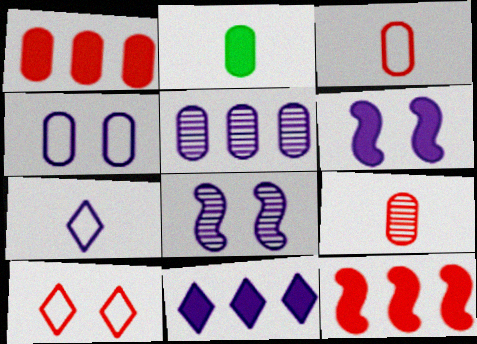[[5, 6, 7], 
[9, 10, 12]]